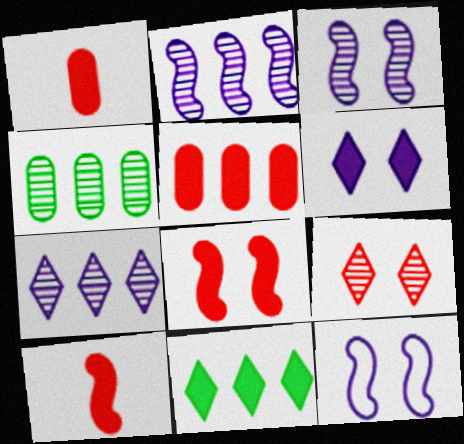[]